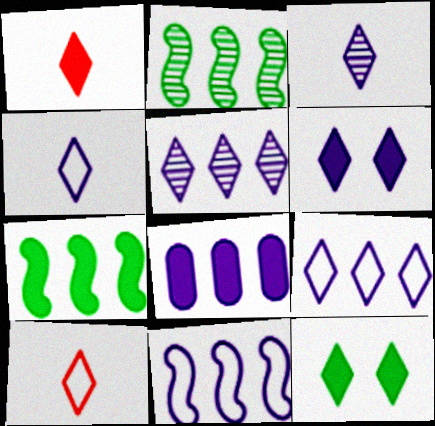[[3, 6, 9], 
[4, 5, 6], 
[5, 8, 11], 
[5, 10, 12]]